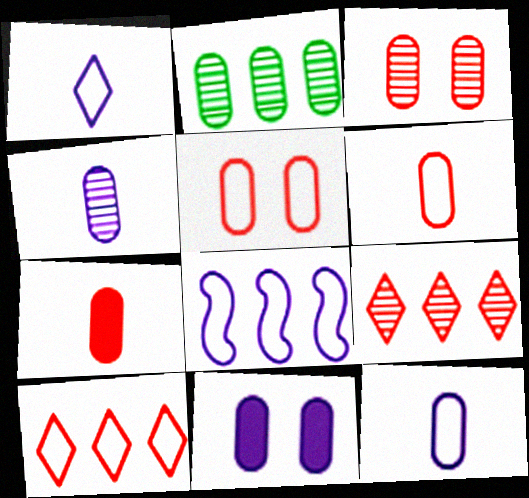[[2, 3, 4], 
[2, 6, 11]]